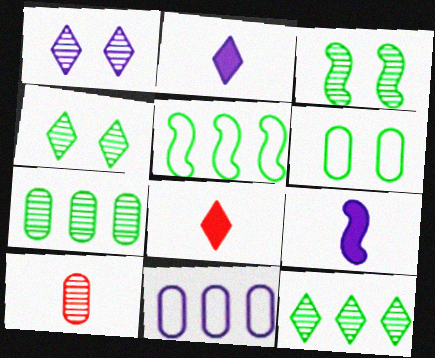[[1, 9, 11], 
[3, 8, 11]]